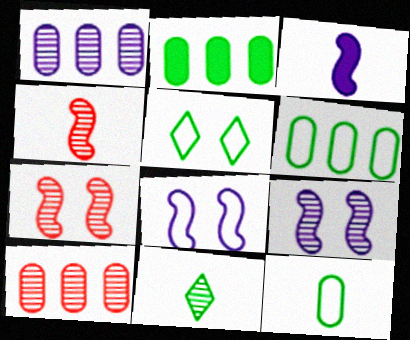[[1, 7, 11], 
[3, 5, 10], 
[9, 10, 11]]